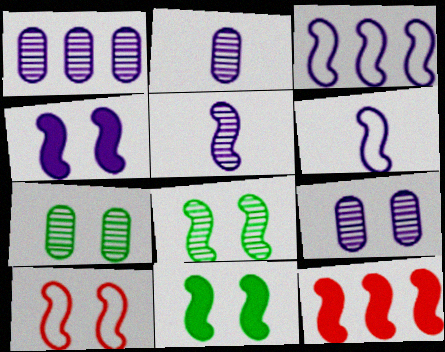[[1, 2, 9], 
[3, 4, 5], 
[4, 8, 10], 
[6, 8, 12]]